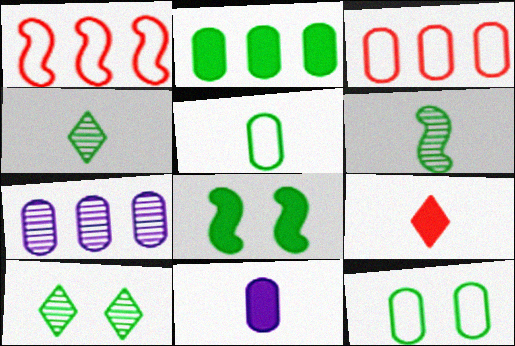[[1, 10, 11], 
[2, 3, 7], 
[8, 10, 12]]